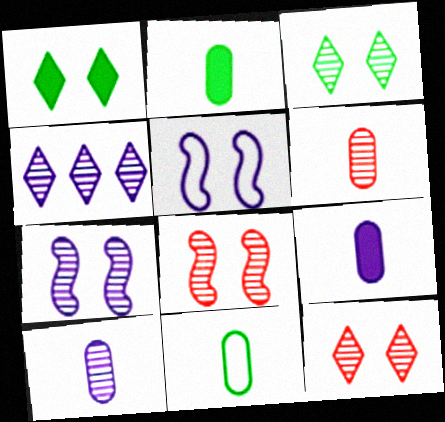[[4, 5, 9], 
[4, 7, 10], 
[6, 9, 11]]